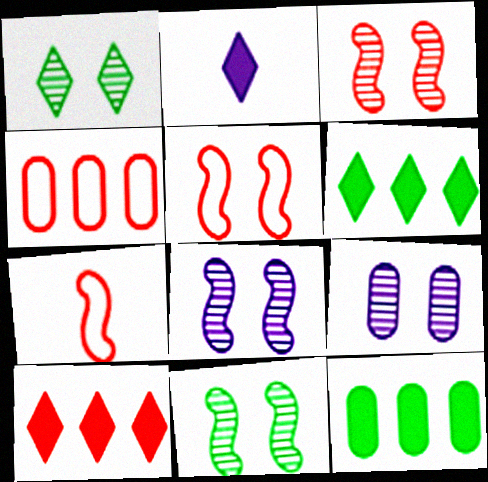[[1, 3, 9], 
[2, 4, 11], 
[3, 8, 11], 
[6, 7, 9]]